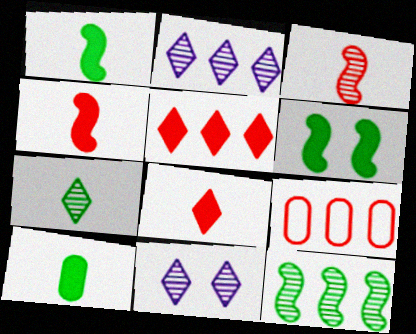[[1, 9, 11]]